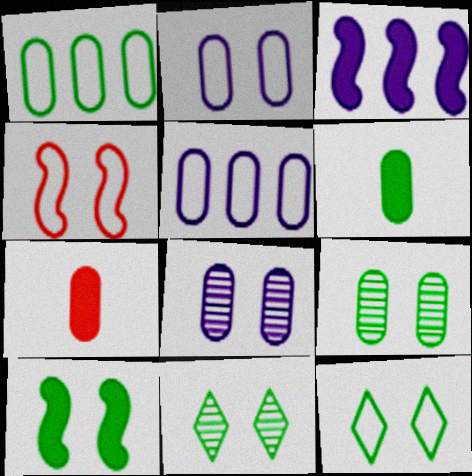[[1, 6, 9], 
[1, 7, 8], 
[2, 4, 12], 
[5, 7, 9], 
[9, 10, 12]]